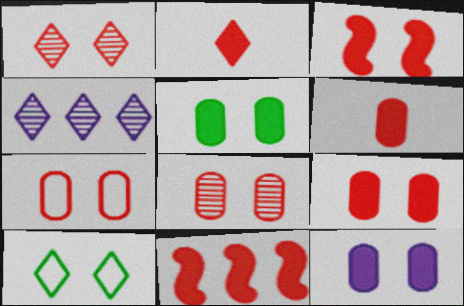[[1, 3, 7], 
[2, 4, 10], 
[2, 9, 11], 
[5, 9, 12], 
[7, 8, 9]]